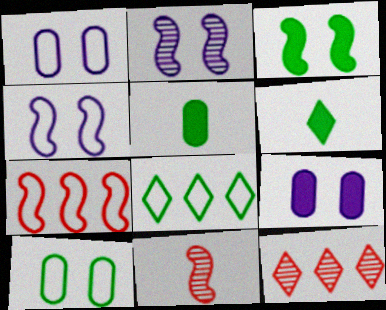[[4, 5, 12], 
[8, 9, 11]]